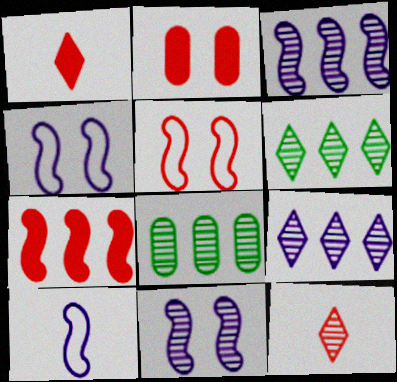[[1, 2, 7], 
[1, 4, 8], 
[2, 6, 10], 
[8, 11, 12]]